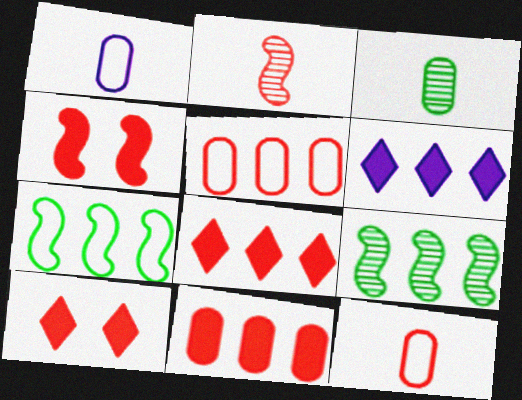[[1, 9, 10], 
[2, 5, 10], 
[5, 6, 9]]